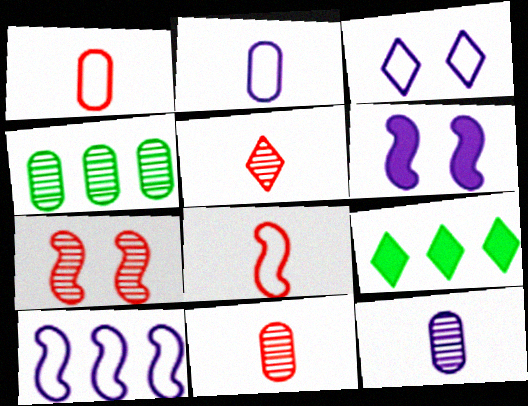[[2, 3, 10], 
[2, 7, 9], 
[3, 5, 9]]